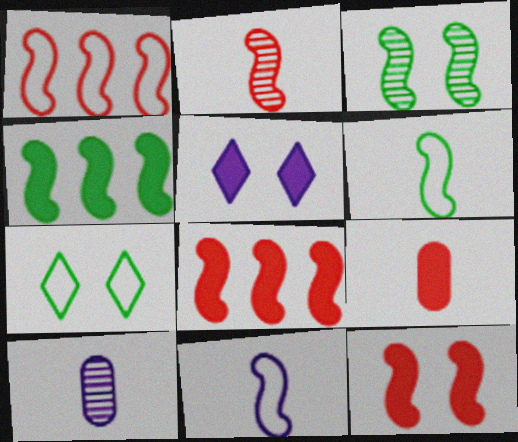[[1, 2, 12], 
[3, 4, 6], 
[3, 8, 11], 
[4, 5, 9], 
[7, 8, 10]]